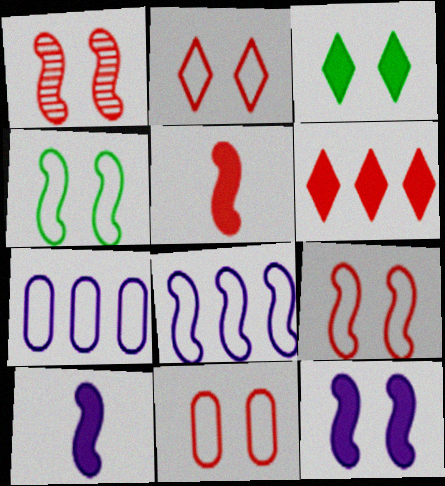[[1, 4, 12], 
[2, 9, 11]]